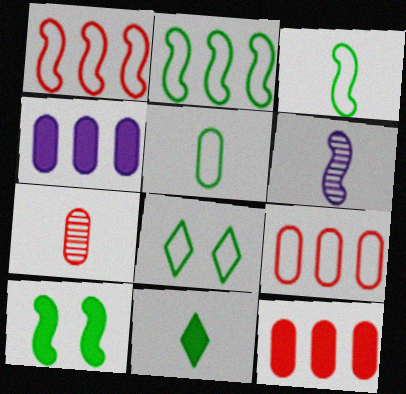[[1, 6, 10], 
[2, 5, 8], 
[6, 8, 12]]